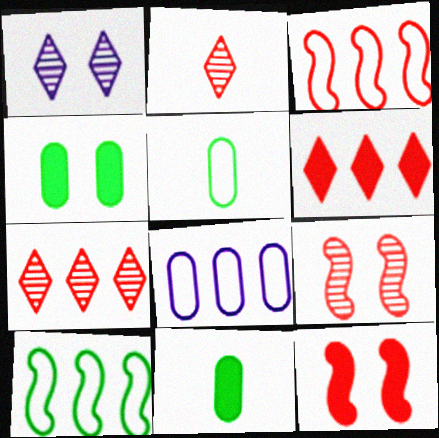[[1, 3, 11]]